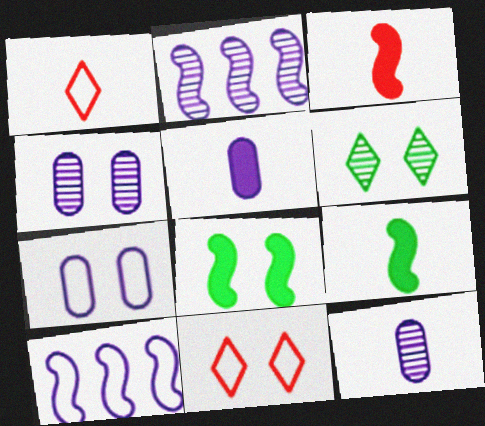[[1, 9, 12], 
[4, 8, 11]]